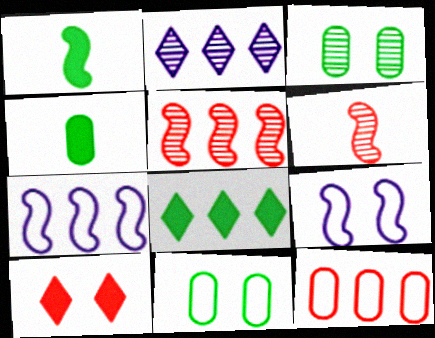[[1, 5, 9], 
[2, 3, 6], 
[3, 9, 10], 
[6, 10, 12]]